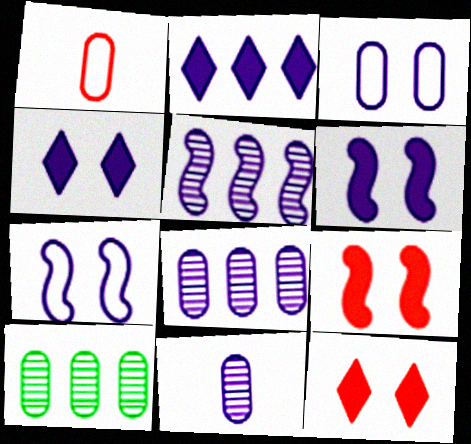[[2, 7, 11]]